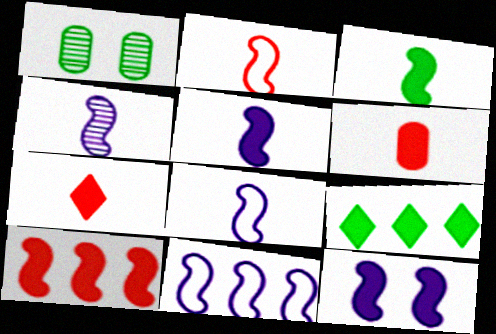[[1, 7, 11], 
[2, 3, 4], 
[3, 10, 12], 
[4, 5, 8], 
[4, 11, 12], 
[6, 9, 12]]